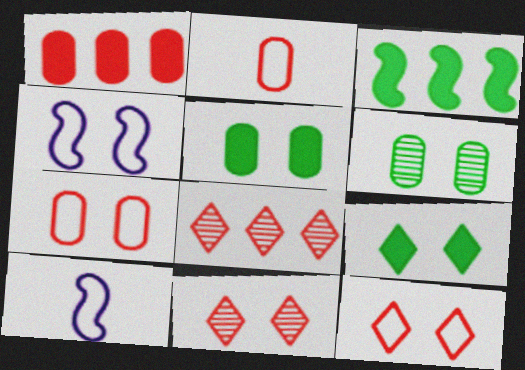[[4, 5, 11], 
[5, 8, 10]]